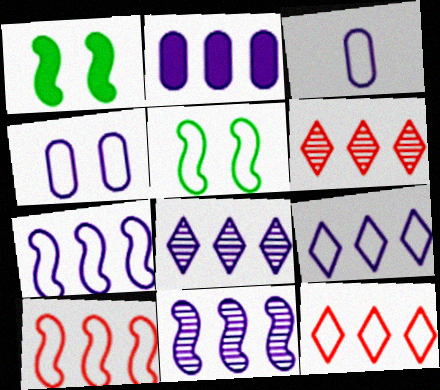[[1, 3, 6], 
[2, 7, 8], 
[2, 9, 11], 
[3, 5, 12]]